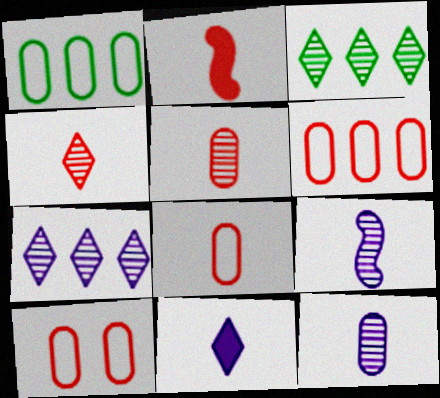[[2, 4, 8], 
[6, 8, 10]]